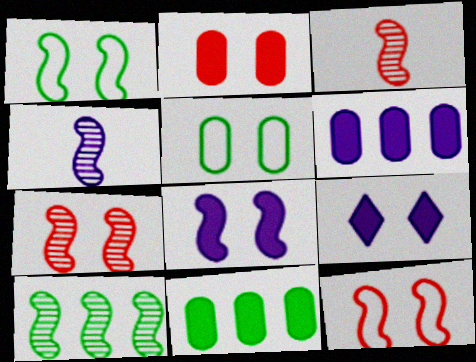[[1, 7, 8], 
[4, 7, 10], 
[5, 7, 9]]